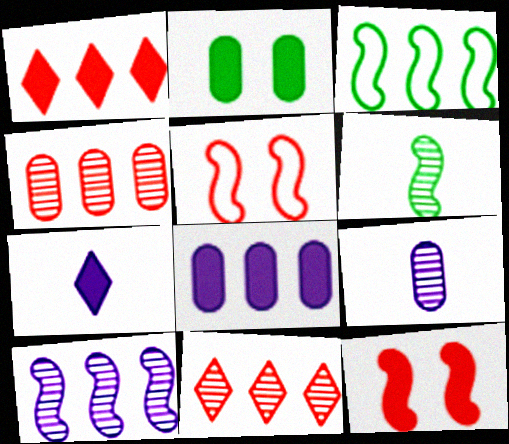[[3, 8, 11]]